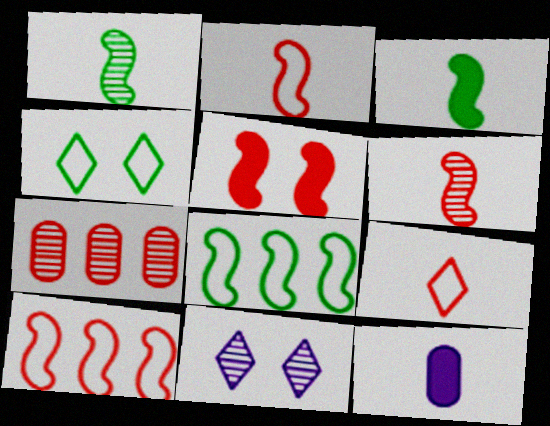[[1, 7, 11], 
[1, 9, 12], 
[5, 6, 10], 
[5, 7, 9]]